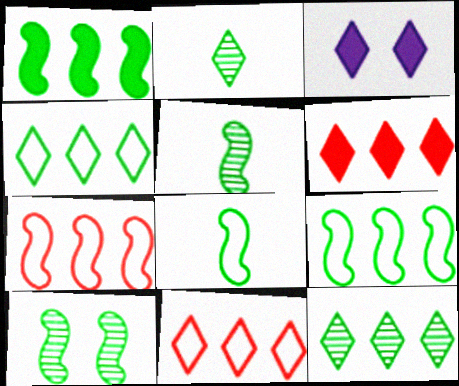[[1, 8, 10], 
[2, 3, 11]]